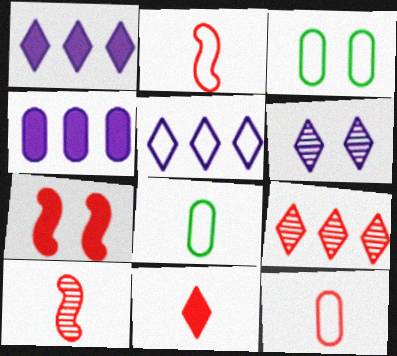[[1, 3, 10], 
[2, 3, 5], 
[3, 6, 7], 
[7, 9, 12], 
[10, 11, 12]]